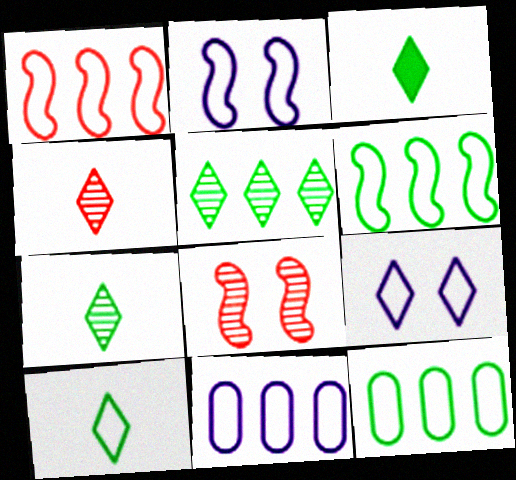[[3, 7, 10], 
[3, 8, 11]]